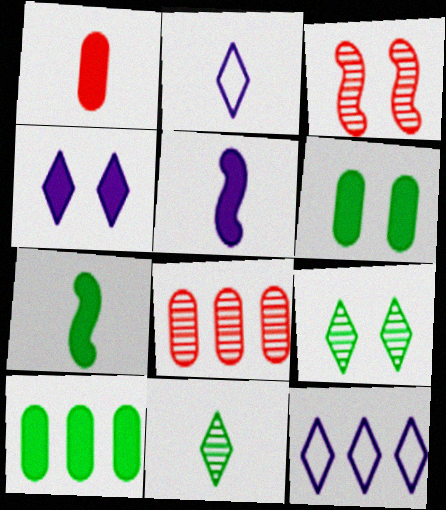[[2, 3, 10]]